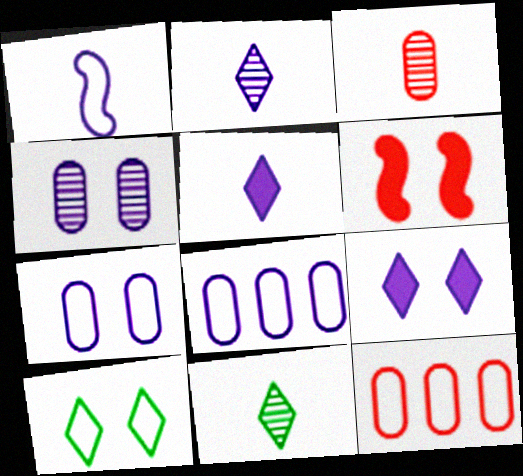[[1, 10, 12], 
[4, 6, 10], 
[6, 8, 11]]